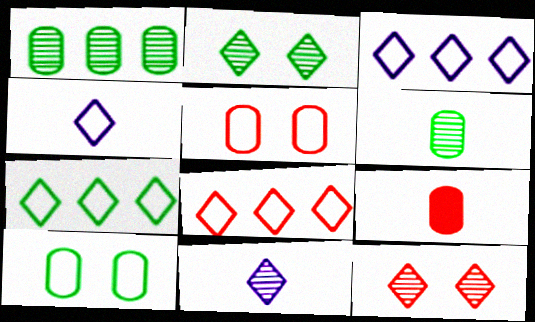[[3, 7, 8]]